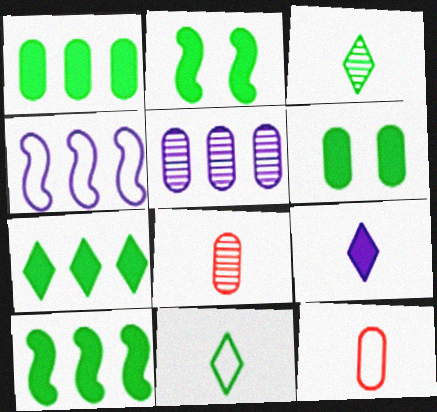[[1, 7, 10], 
[5, 6, 12]]